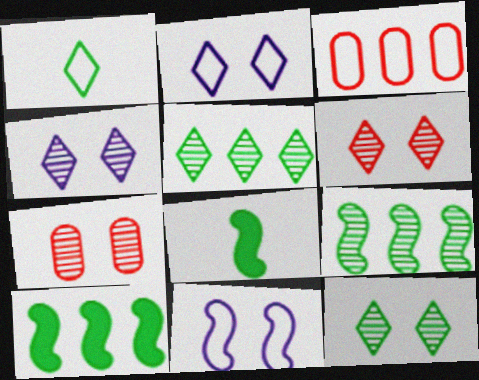[[1, 3, 11], 
[3, 4, 8], 
[4, 6, 12]]